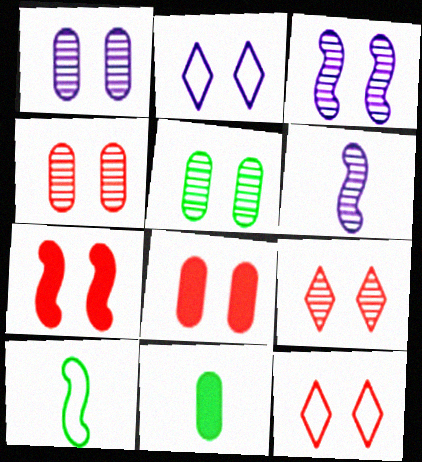[[1, 4, 5], 
[2, 5, 7], 
[3, 5, 9], 
[4, 7, 12]]